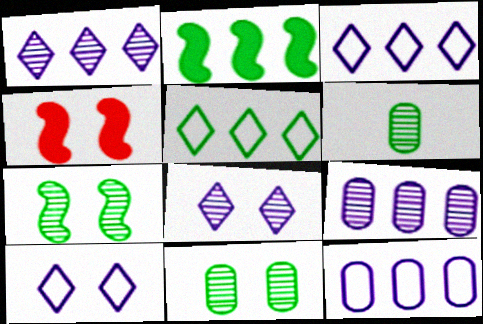[[3, 4, 6], 
[4, 10, 11]]